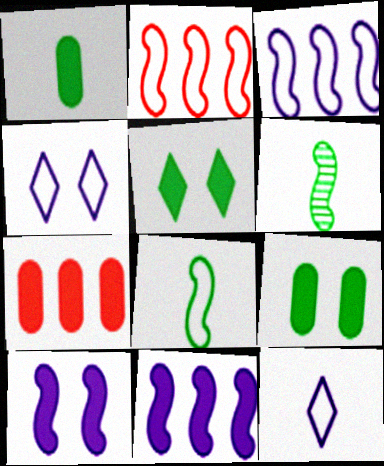[[2, 6, 10], 
[4, 6, 7]]